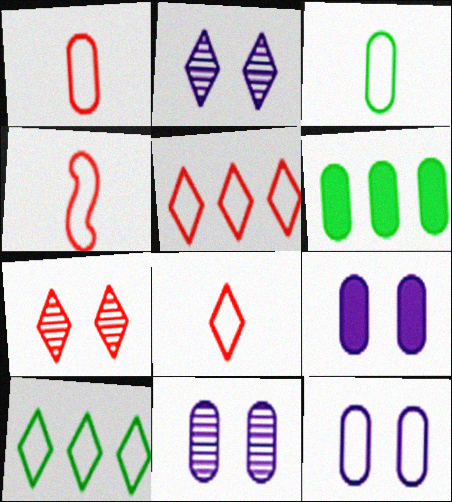[[1, 4, 8], 
[1, 6, 11], 
[2, 4, 6], 
[4, 10, 12], 
[9, 11, 12]]